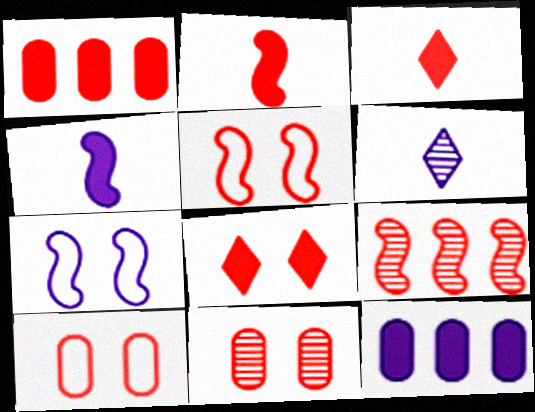[[1, 2, 8], 
[2, 5, 9], 
[3, 9, 10], 
[5, 8, 11], 
[6, 7, 12]]